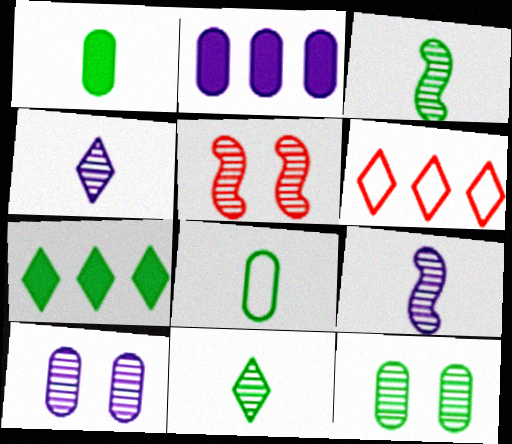[]